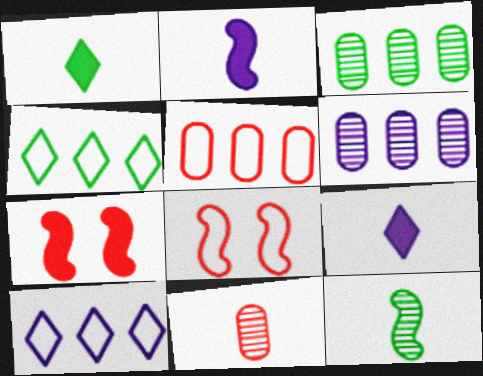[[1, 6, 8], 
[3, 8, 9]]